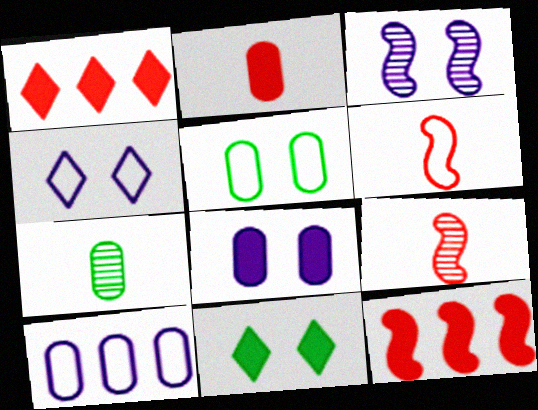[[3, 4, 8], 
[4, 7, 12], 
[9, 10, 11]]